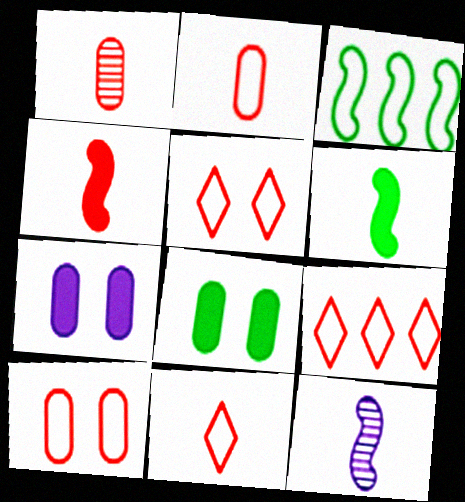[[1, 4, 11], 
[5, 9, 11], 
[8, 9, 12]]